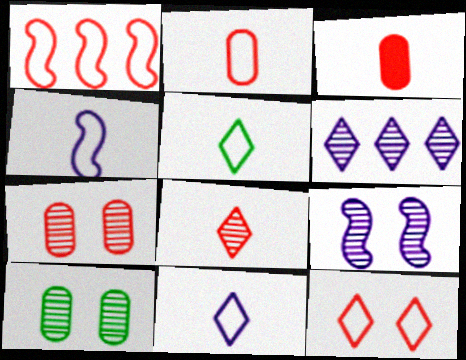[[1, 2, 12], 
[2, 4, 5]]